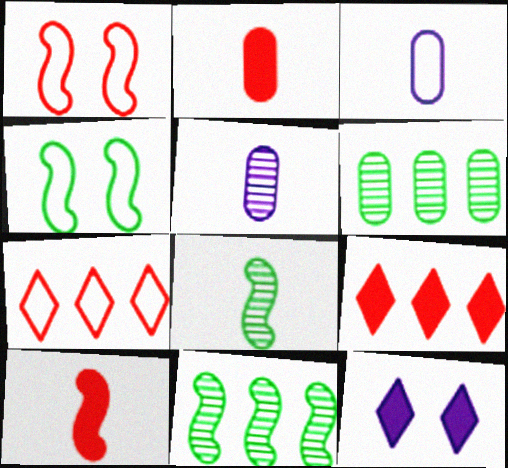[[3, 4, 7], 
[4, 5, 9]]